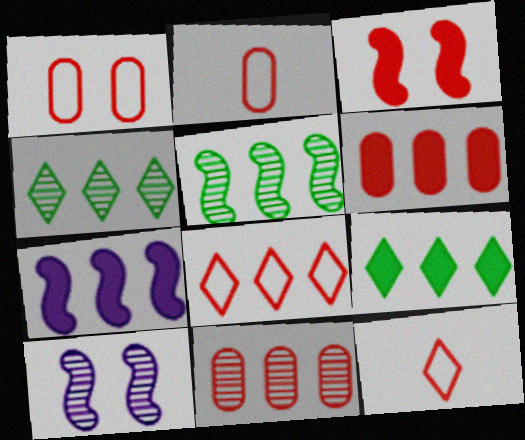[[2, 9, 10], 
[3, 11, 12], 
[6, 7, 9]]